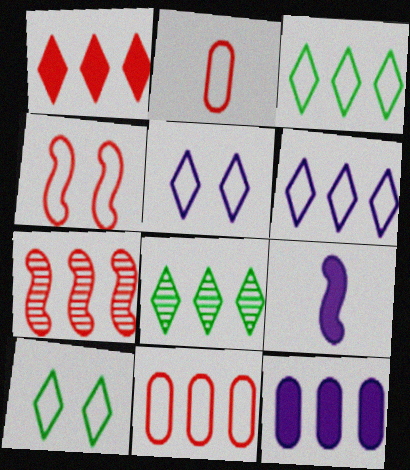[[1, 6, 8], 
[1, 7, 11], 
[3, 7, 12]]